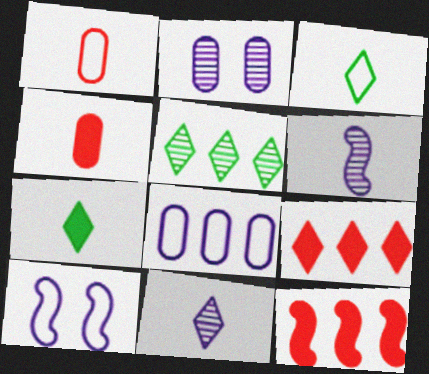[[1, 6, 7], 
[2, 3, 12], 
[3, 4, 6], 
[4, 5, 10], 
[5, 8, 12]]